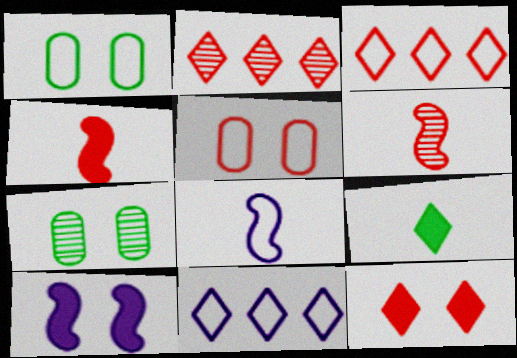[[1, 3, 8], 
[2, 4, 5], 
[4, 7, 11]]